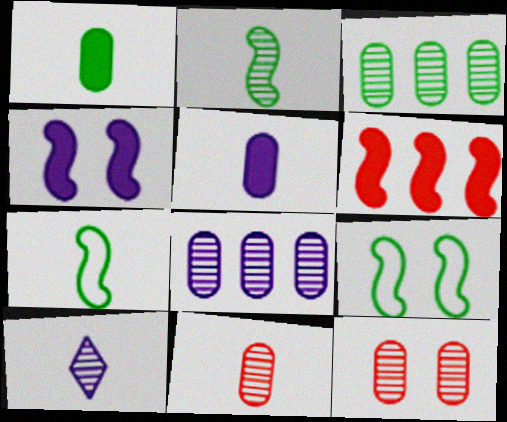[[2, 10, 11]]